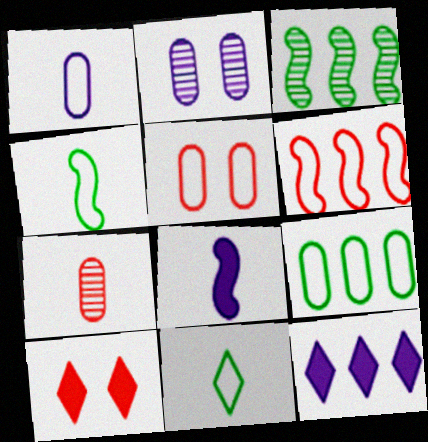[[1, 3, 10], 
[1, 5, 9], 
[6, 7, 10], 
[7, 8, 11]]